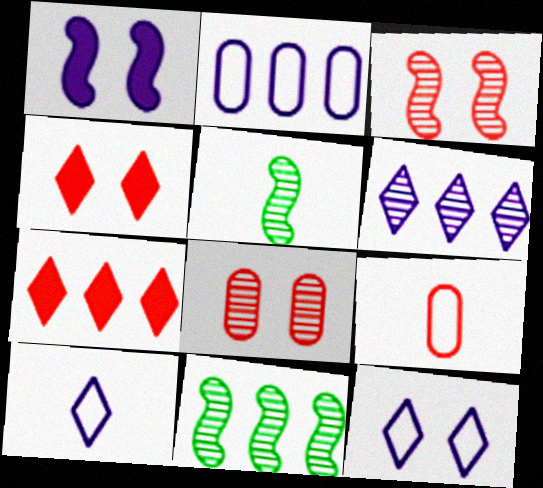[[2, 4, 5], 
[2, 7, 11], 
[3, 7, 9], 
[5, 6, 8]]